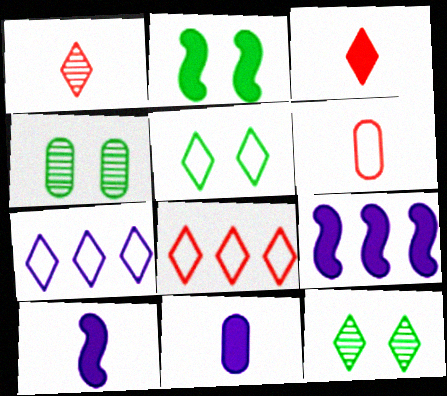[[2, 4, 5], 
[3, 7, 12], 
[4, 8, 10], 
[6, 9, 12]]